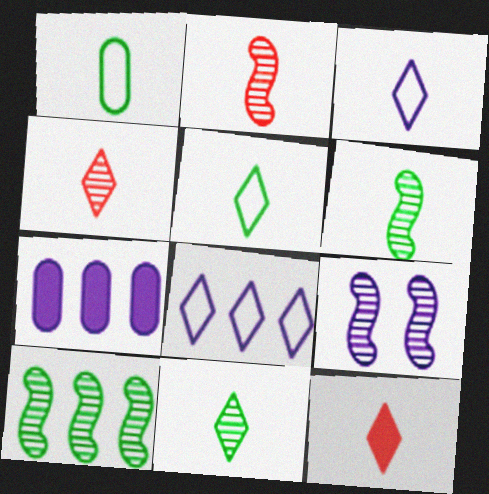[[2, 9, 10], 
[3, 7, 9], 
[3, 11, 12]]